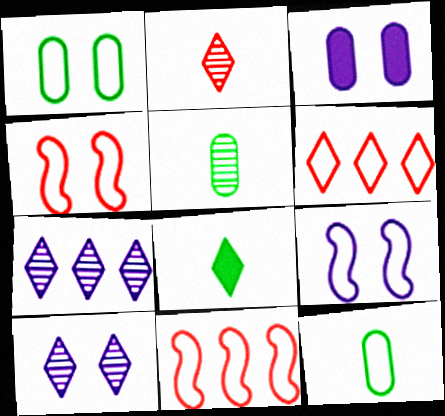[[3, 9, 10], 
[6, 8, 10], 
[6, 9, 12]]